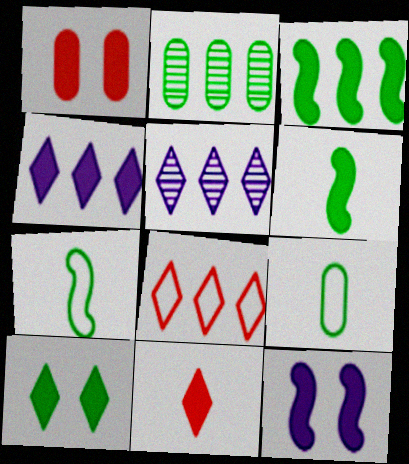[[1, 4, 6], 
[1, 5, 7], 
[1, 10, 12], 
[2, 7, 10], 
[4, 10, 11]]